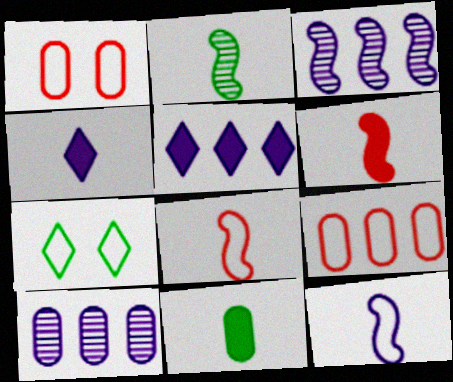[[1, 2, 5], 
[1, 10, 11], 
[2, 6, 12], 
[4, 6, 11], 
[6, 7, 10], 
[7, 9, 12]]